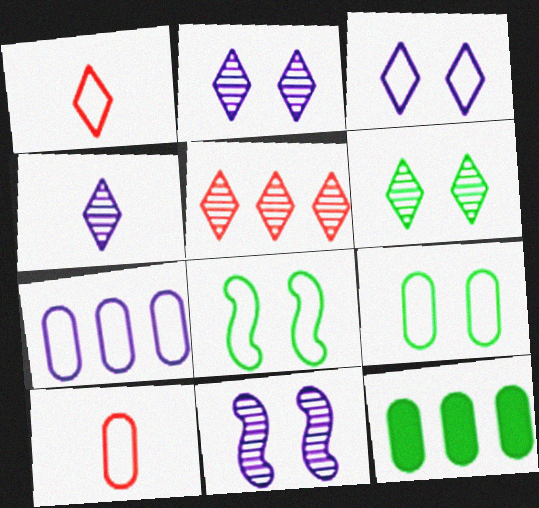[[1, 7, 8], 
[1, 11, 12], 
[4, 5, 6], 
[7, 9, 10]]